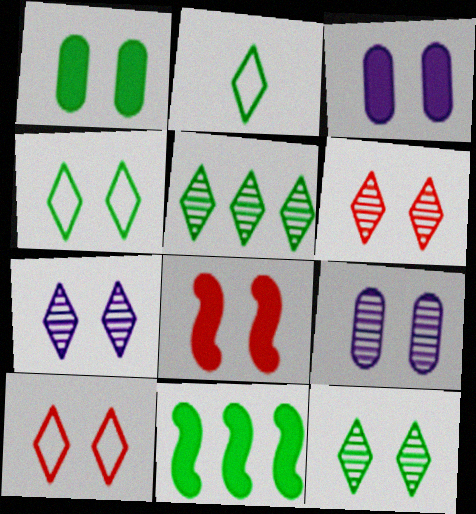[[4, 8, 9], 
[6, 7, 12]]